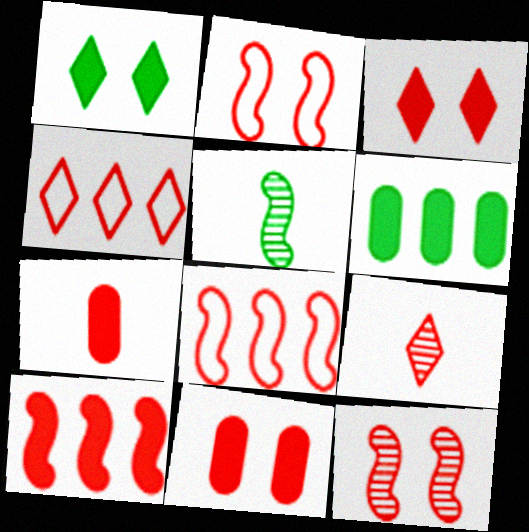[[3, 4, 9], 
[3, 7, 10], 
[4, 7, 12], 
[8, 9, 11]]